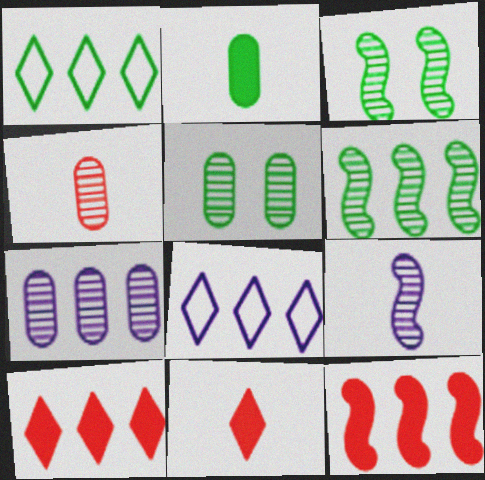[[1, 2, 3], 
[1, 7, 12], 
[4, 5, 7]]